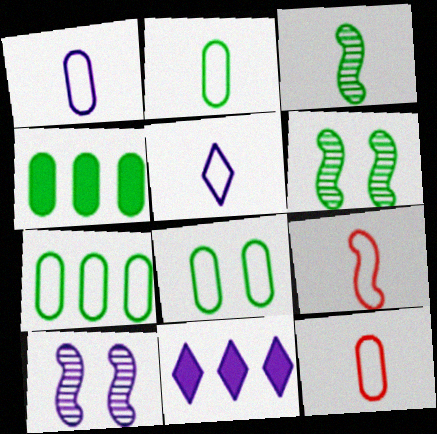[[1, 2, 12], 
[1, 10, 11], 
[2, 5, 9], 
[2, 7, 8], 
[6, 11, 12]]